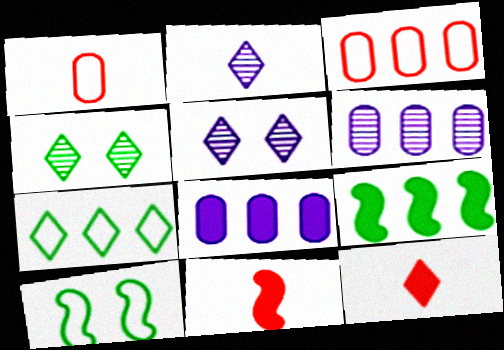[[1, 5, 9], 
[5, 7, 12], 
[6, 10, 12]]